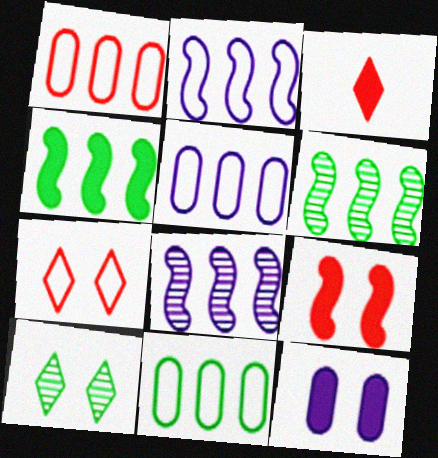[[1, 5, 11], 
[3, 4, 12]]